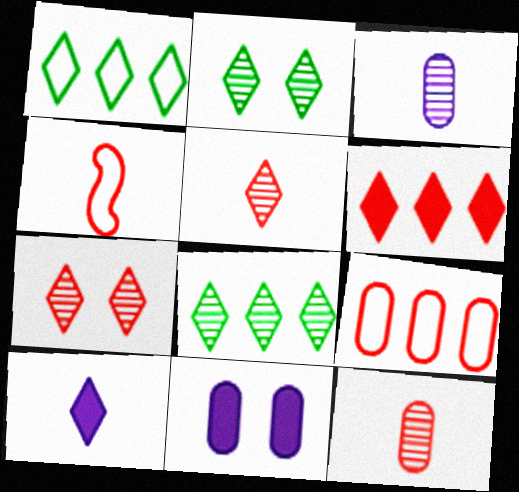[[1, 7, 10], 
[4, 8, 11]]